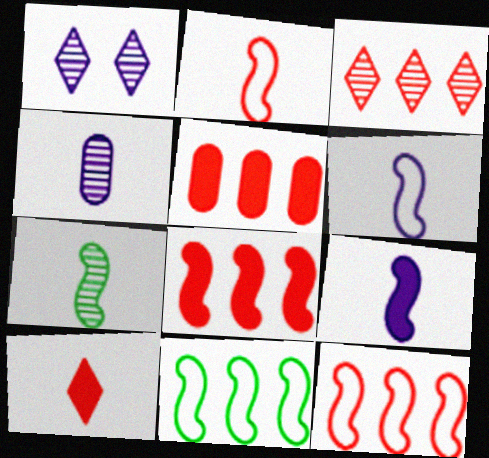[[2, 7, 9], 
[3, 5, 12]]